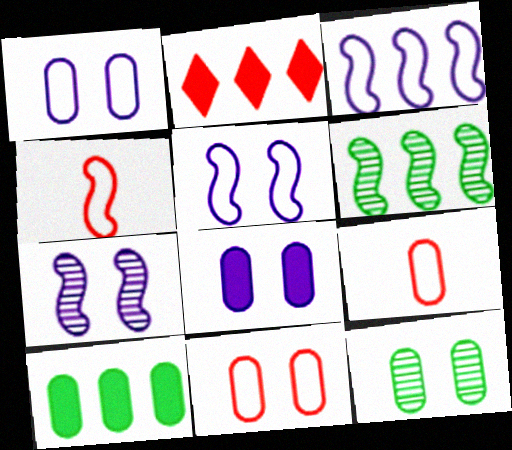[[8, 11, 12]]